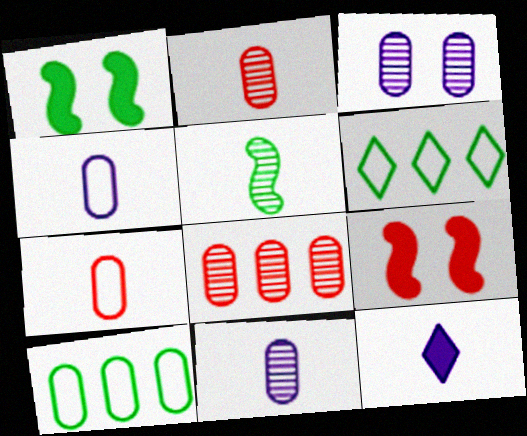[[5, 7, 12], 
[6, 9, 11]]